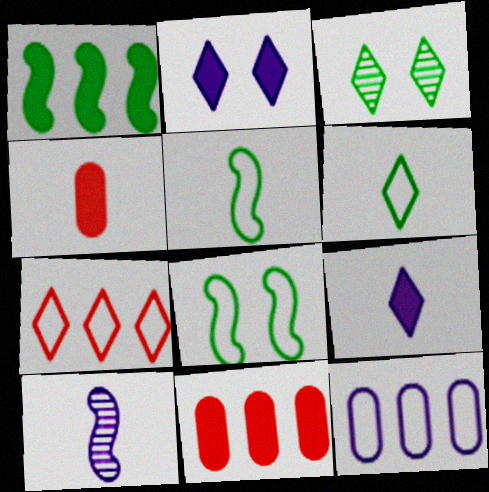[[1, 2, 4], 
[2, 10, 12], 
[3, 7, 9], 
[4, 6, 10]]